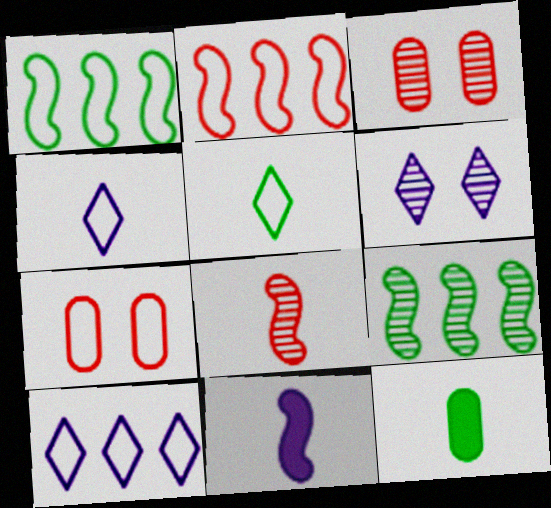[[1, 4, 7], 
[2, 6, 12], 
[4, 8, 12]]